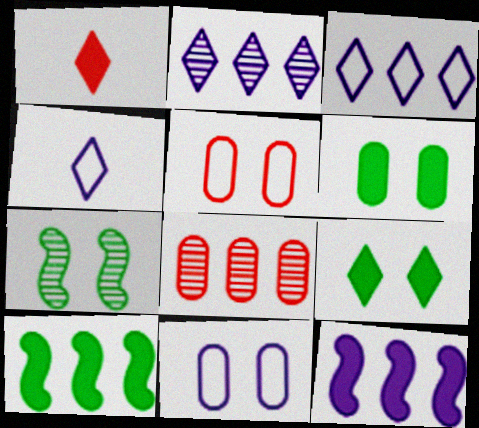[[1, 6, 12], 
[3, 8, 10]]